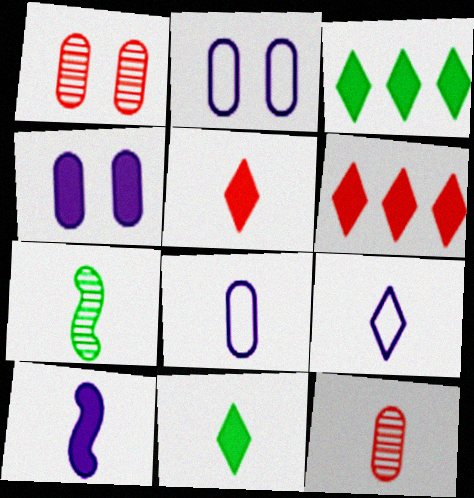[[2, 6, 7], 
[5, 7, 8]]